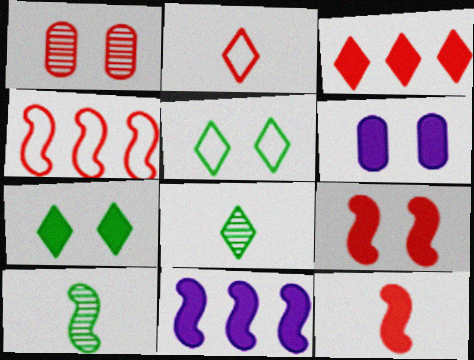[[4, 6, 8], 
[6, 7, 9]]